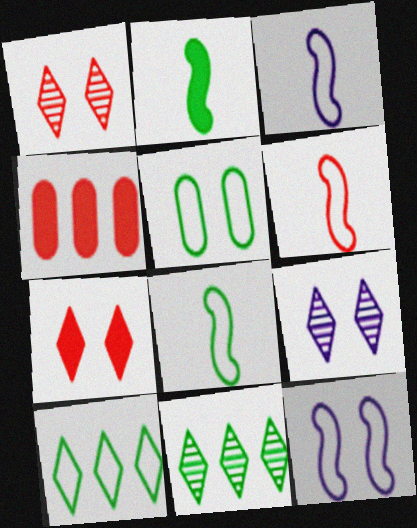[[1, 4, 6], 
[2, 5, 11], 
[3, 6, 8], 
[4, 8, 9], 
[5, 8, 10]]